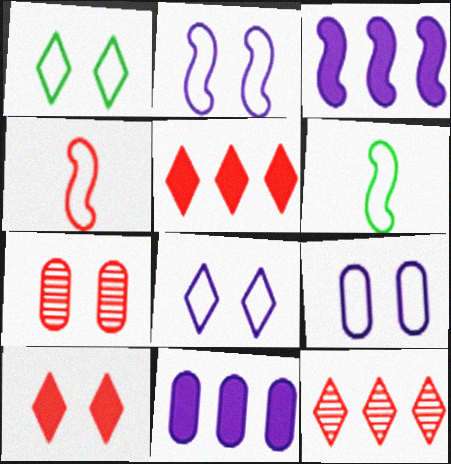[[2, 8, 9], 
[4, 5, 7]]